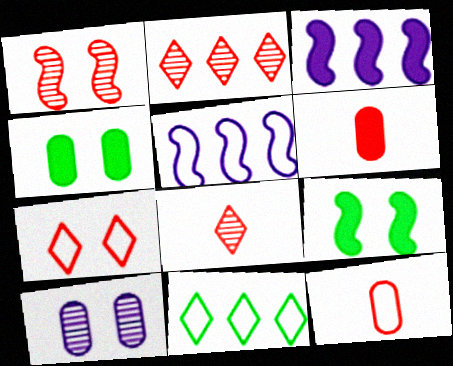[[4, 5, 8], 
[7, 9, 10]]